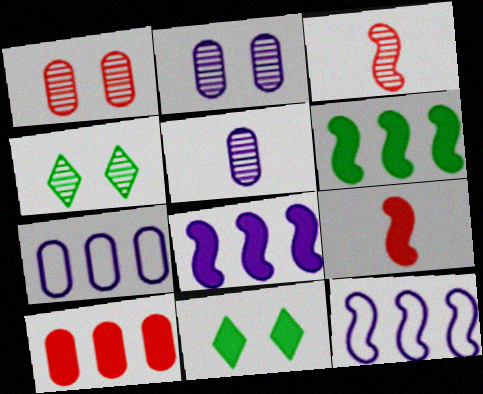[[3, 7, 11], 
[4, 7, 9]]